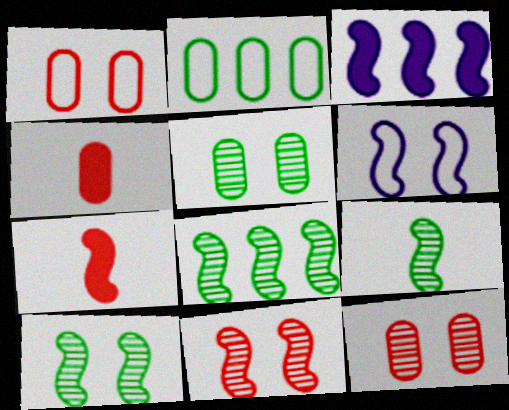[[6, 7, 8], 
[8, 9, 10]]